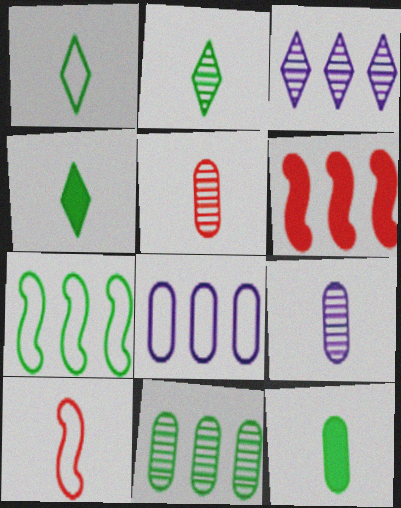[[1, 2, 4], 
[4, 9, 10]]